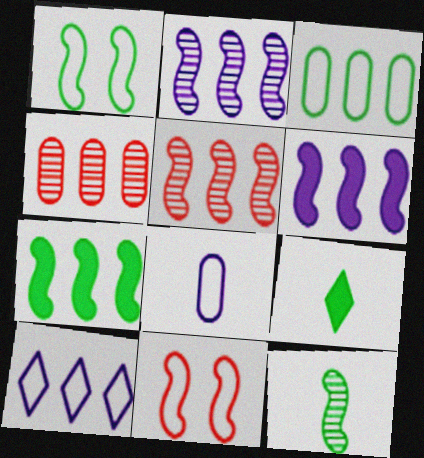[[1, 7, 12], 
[4, 7, 10], 
[6, 11, 12]]